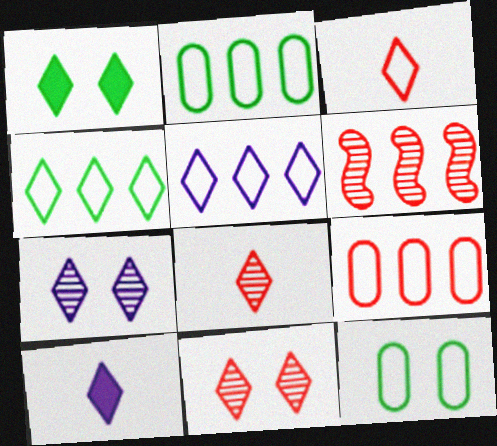[[1, 5, 8], 
[4, 10, 11], 
[5, 7, 10], 
[6, 10, 12]]